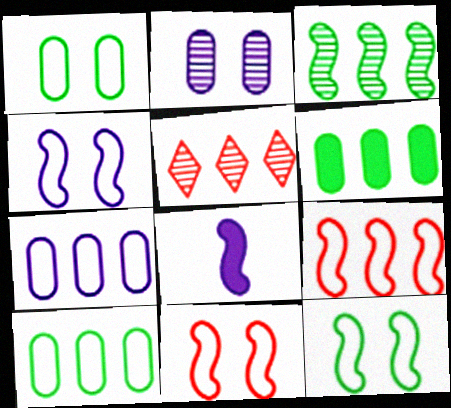[[1, 5, 8], 
[3, 8, 11], 
[4, 11, 12]]